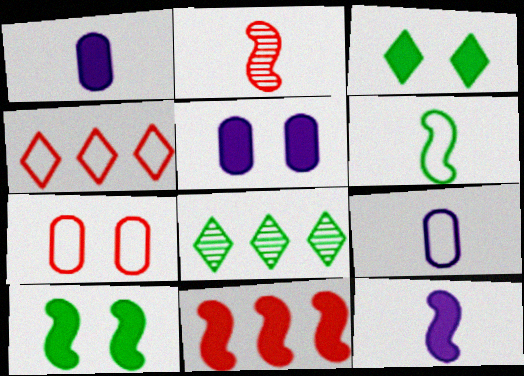[[1, 3, 11], 
[2, 6, 12], 
[7, 8, 12], 
[10, 11, 12]]